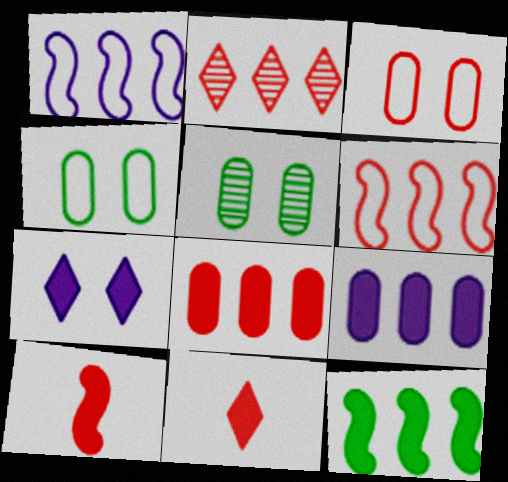[[1, 5, 11], 
[2, 3, 10], 
[2, 6, 8]]